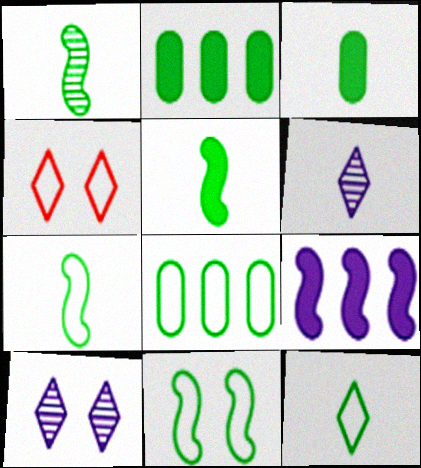[[1, 3, 12], 
[1, 5, 7], 
[8, 11, 12]]